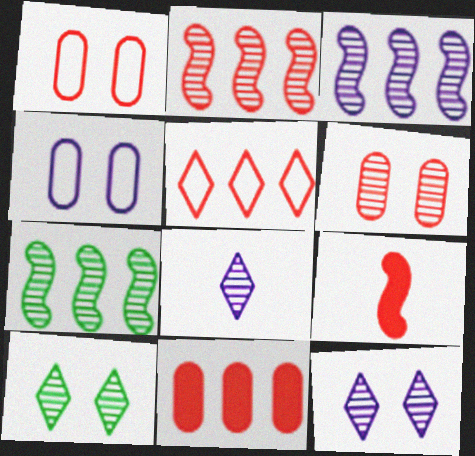[[2, 3, 7], 
[2, 5, 11], 
[5, 6, 9], 
[6, 7, 8]]